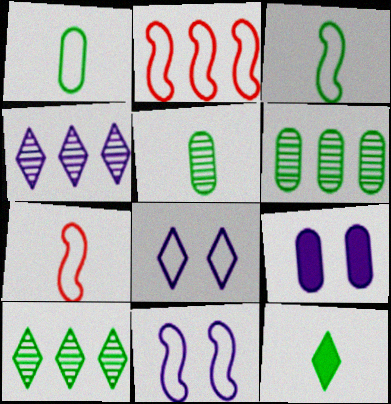[[1, 2, 8], 
[2, 3, 11], 
[3, 5, 12], 
[7, 9, 10]]